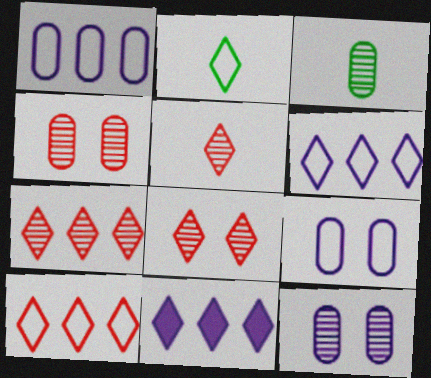[[2, 8, 11], 
[5, 7, 8]]